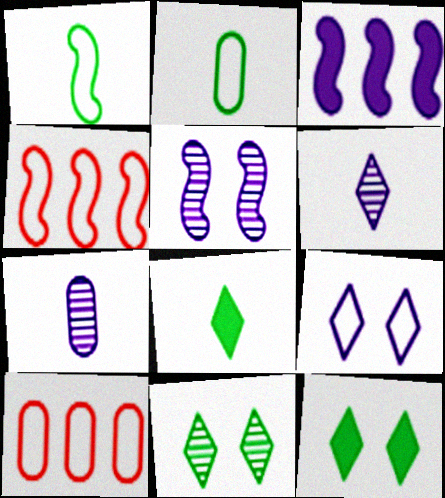[[1, 9, 10], 
[2, 4, 9], 
[3, 7, 9], 
[4, 7, 12], 
[5, 8, 10]]